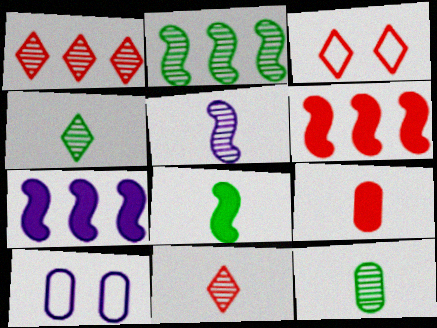[[1, 8, 10], 
[3, 7, 12], 
[4, 6, 10], 
[5, 11, 12]]